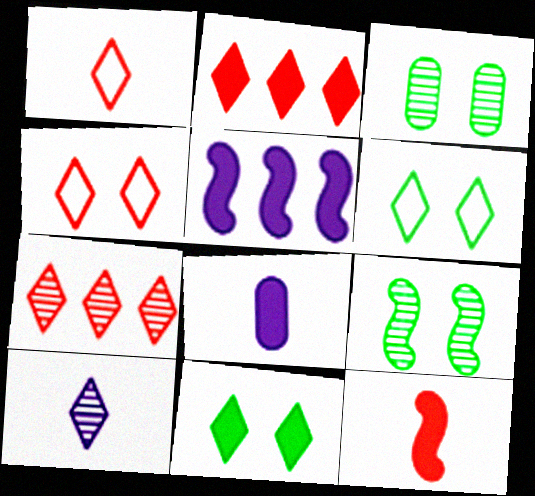[[1, 3, 5], 
[2, 6, 10]]